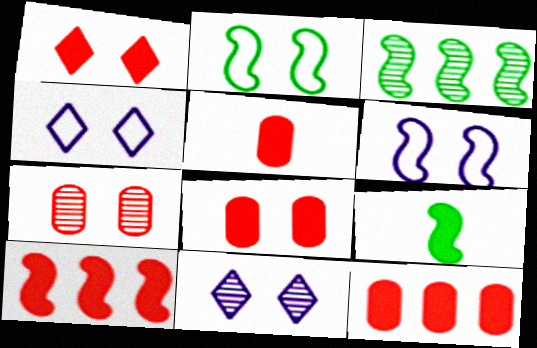[[1, 5, 10], 
[2, 3, 9], 
[2, 8, 11], 
[3, 4, 5], 
[5, 8, 12]]